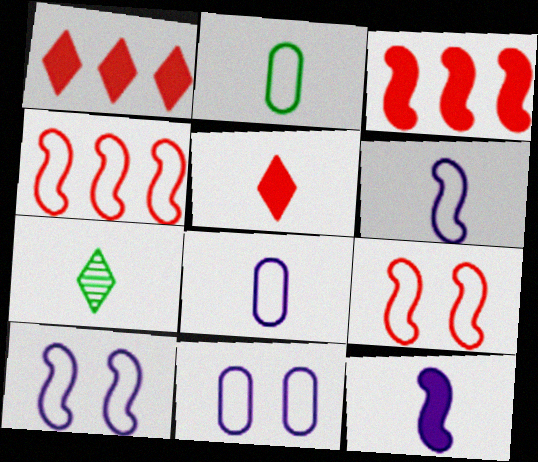[[3, 7, 11]]